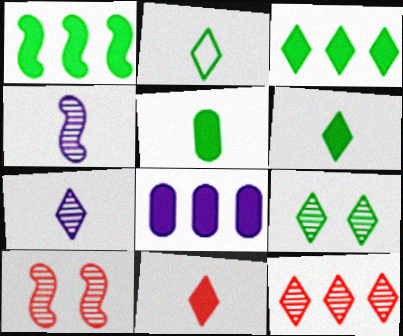[[2, 3, 9], 
[2, 7, 11], 
[2, 8, 10], 
[7, 9, 12]]